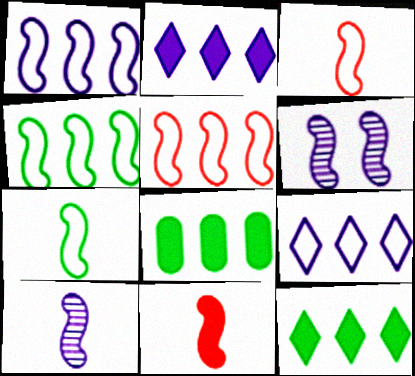[[1, 4, 5], 
[4, 6, 11], 
[7, 10, 11]]